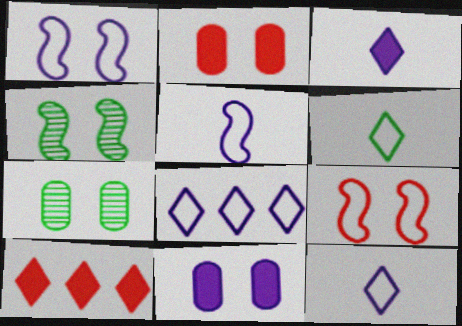[[5, 7, 10]]